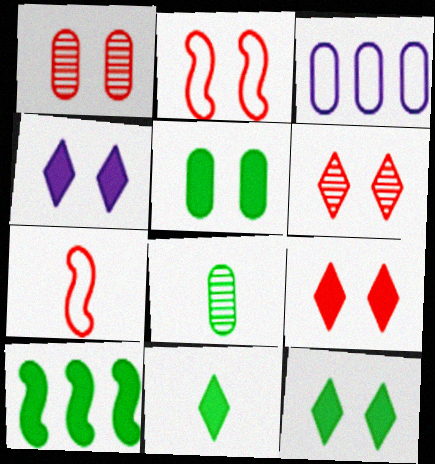[[1, 2, 9], 
[4, 9, 12], 
[5, 10, 11]]